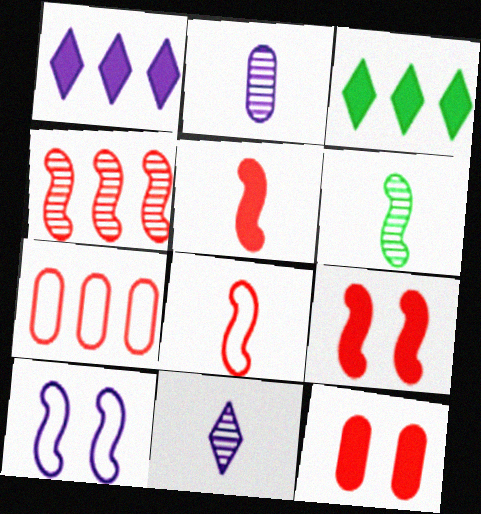[[1, 2, 10], 
[4, 8, 9]]